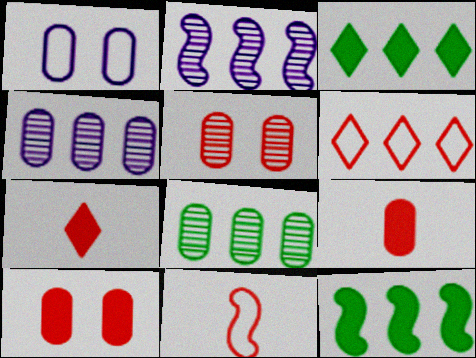[[1, 8, 9], 
[4, 6, 12]]